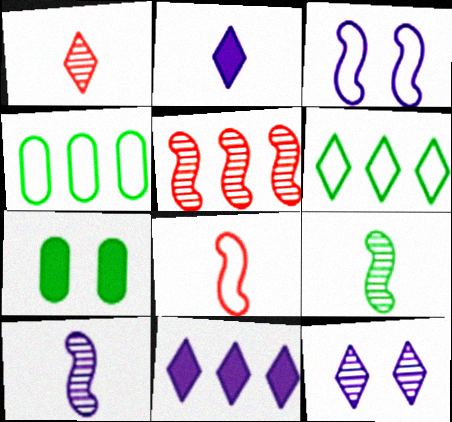[[4, 5, 11], 
[6, 7, 9]]